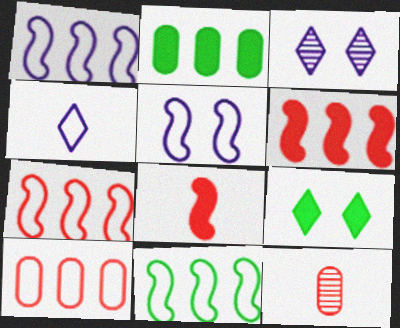[[1, 7, 11], 
[1, 9, 12]]